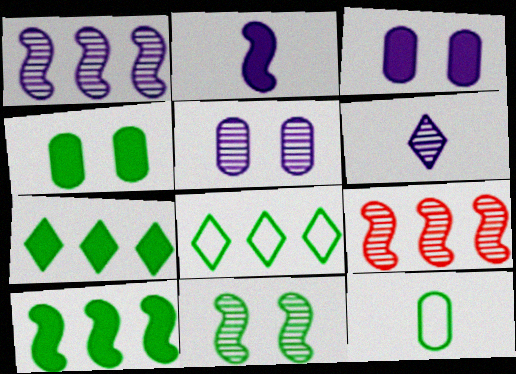[[1, 5, 6], 
[7, 11, 12]]